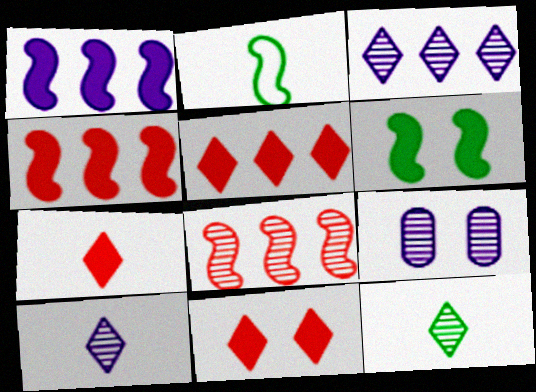[[2, 5, 9], 
[5, 7, 11], 
[8, 9, 12]]